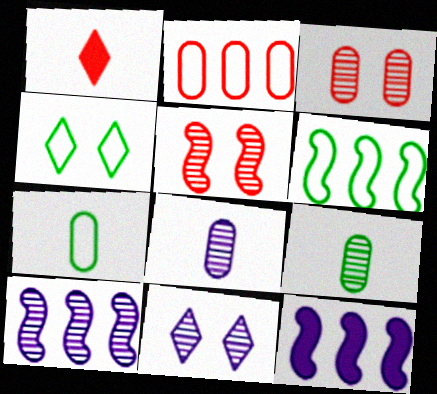[[1, 2, 5], 
[4, 6, 7], 
[8, 10, 11]]